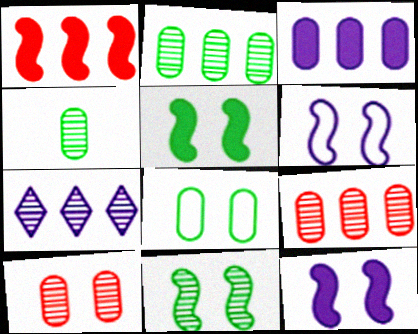[]